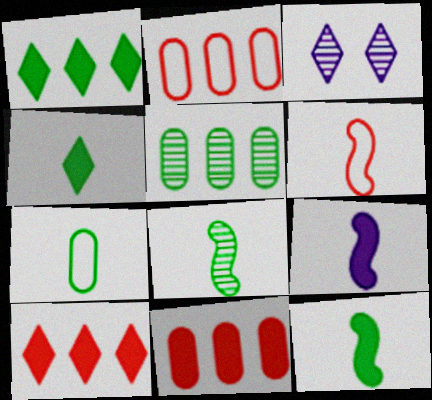[[2, 3, 12], 
[4, 7, 8], 
[6, 8, 9]]